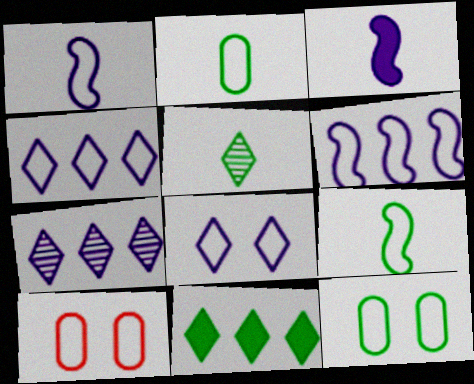[[4, 9, 10]]